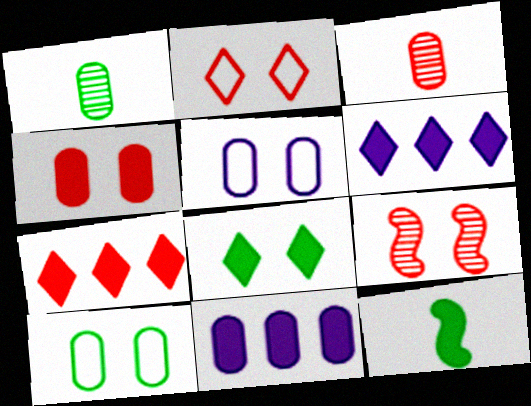[[2, 4, 9], 
[3, 10, 11], 
[4, 6, 12], 
[5, 8, 9]]